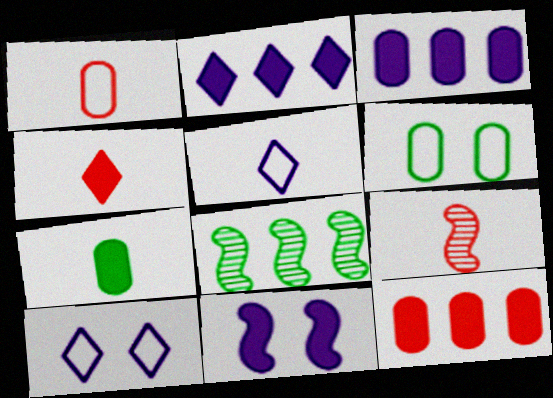[[1, 4, 9], 
[2, 6, 9], 
[5, 7, 9]]